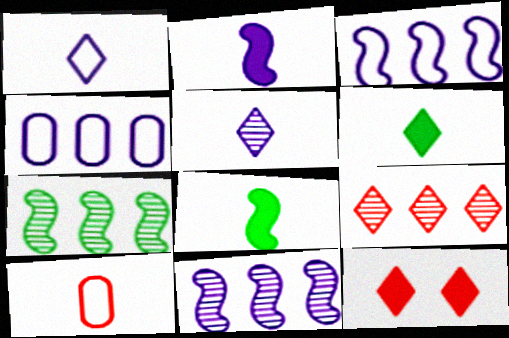[[5, 8, 10]]